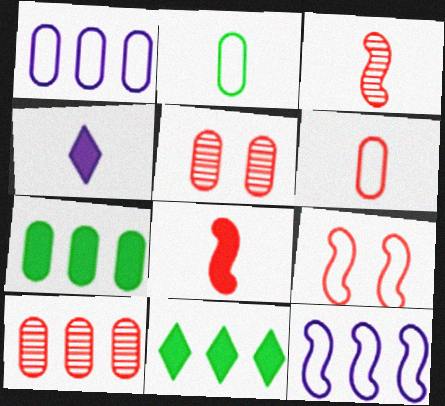[[1, 7, 10], 
[2, 3, 4], 
[10, 11, 12]]